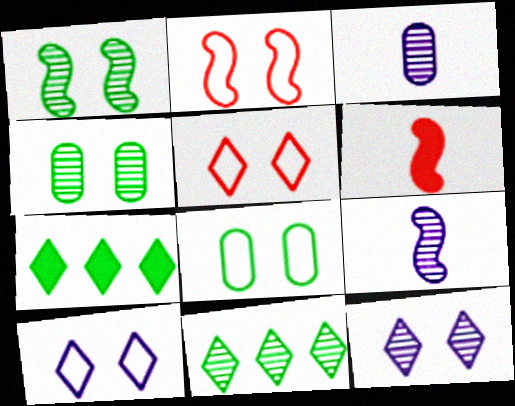[[2, 3, 7], 
[2, 8, 10]]